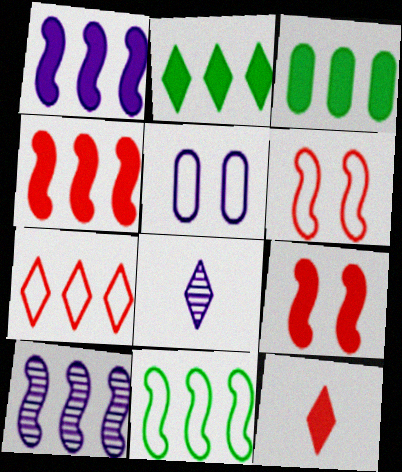[[1, 5, 8], 
[3, 6, 8], 
[3, 7, 10], 
[4, 10, 11]]